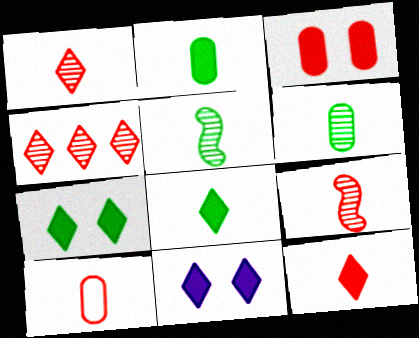[[9, 10, 12]]